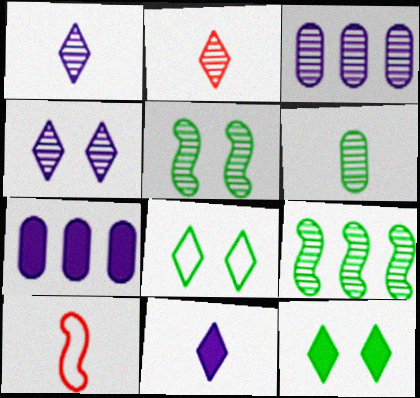[[2, 3, 5], 
[3, 10, 12], 
[6, 10, 11]]